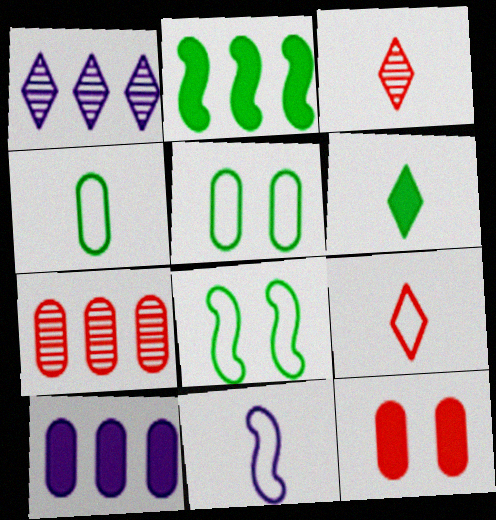[[3, 8, 10], 
[4, 9, 11]]